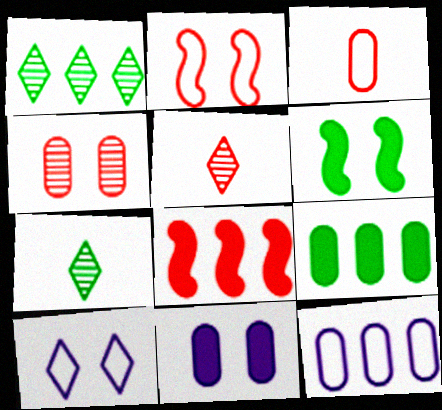[[1, 8, 12], 
[4, 6, 10], 
[5, 6, 12]]